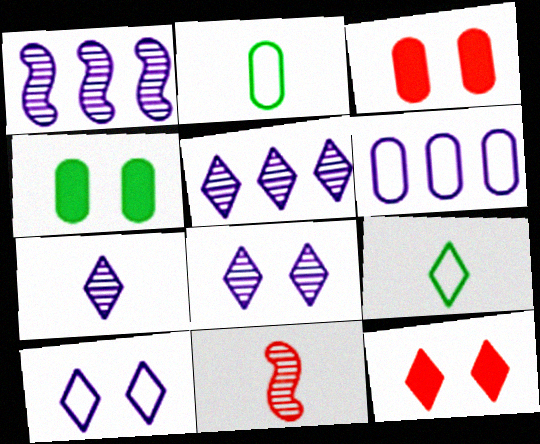[[1, 2, 12], 
[1, 3, 9], 
[5, 7, 8], 
[5, 9, 12]]